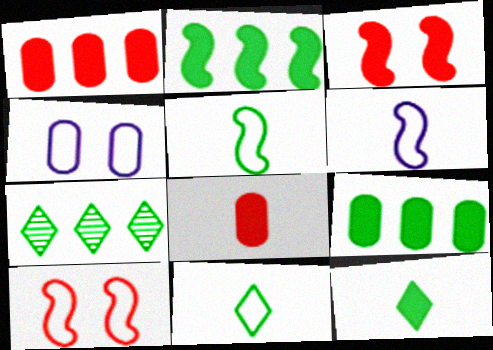[]